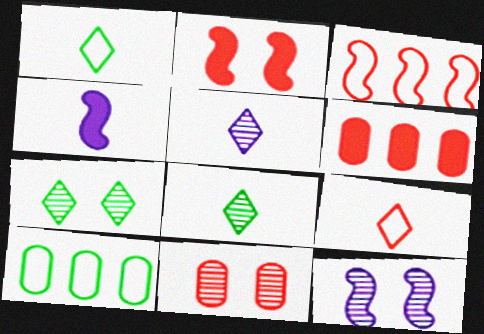[[1, 6, 12], 
[2, 5, 10], 
[7, 11, 12]]